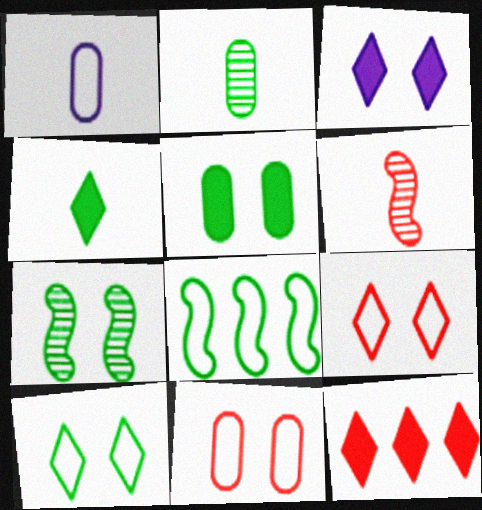[[1, 4, 6], 
[1, 7, 12], 
[1, 8, 9], 
[3, 4, 12], 
[3, 7, 11], 
[5, 7, 10], 
[6, 11, 12]]